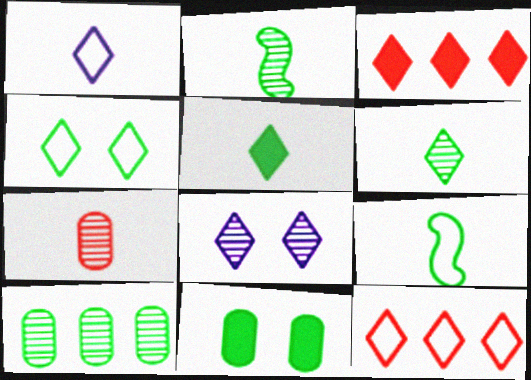[[1, 4, 12], 
[5, 8, 12]]